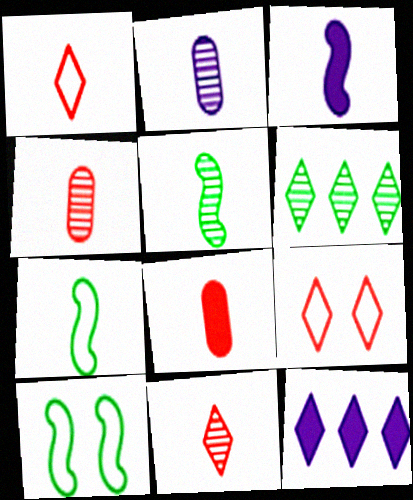[[2, 5, 11], 
[4, 10, 12]]